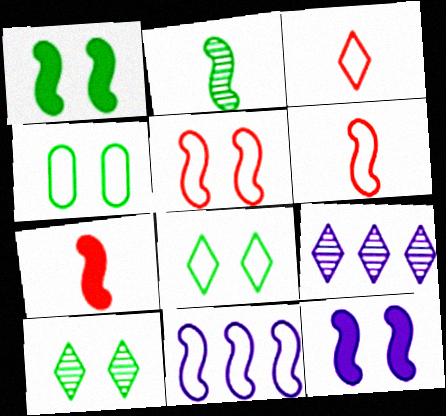[[1, 4, 10], 
[3, 4, 11], 
[4, 7, 9]]